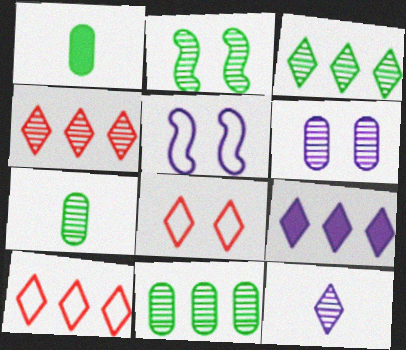[[1, 4, 5], 
[2, 3, 7], 
[3, 9, 10]]